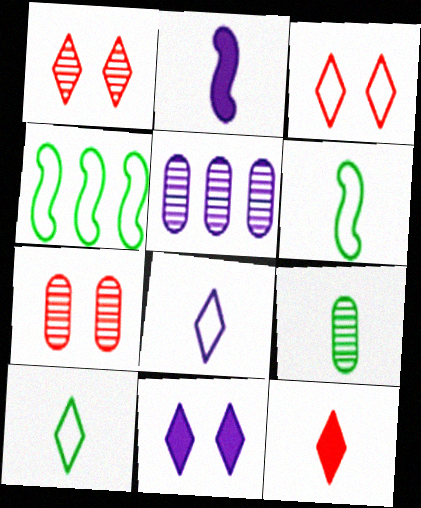[[5, 7, 9]]